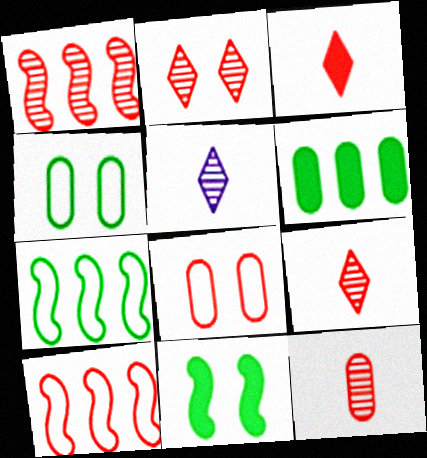[[1, 2, 12], 
[1, 3, 8]]